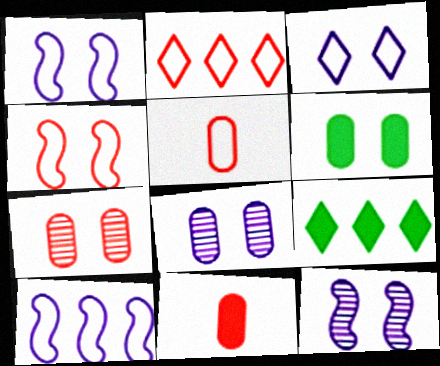[[2, 4, 5], 
[5, 9, 12]]